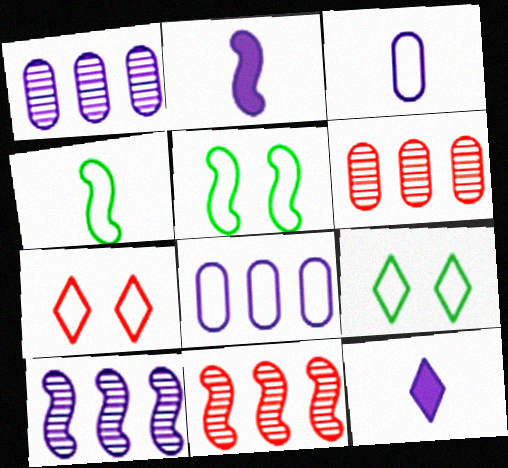[[2, 5, 11], 
[2, 6, 9], 
[4, 7, 8], 
[5, 6, 12]]